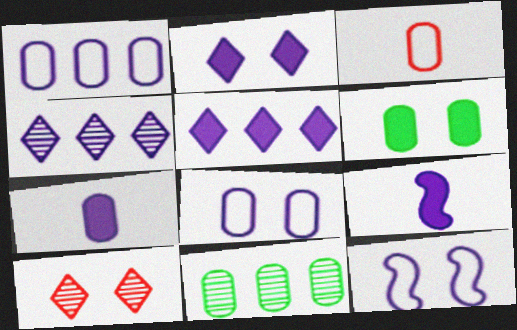[[4, 7, 12], 
[4, 8, 9], 
[6, 10, 12]]